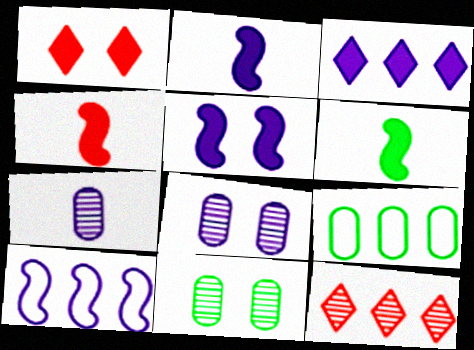[[2, 4, 6]]